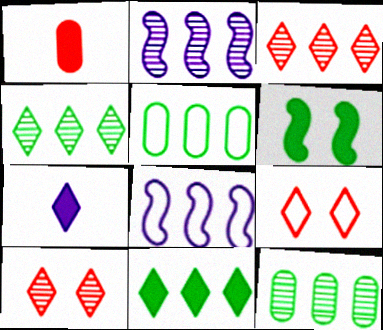[[2, 3, 12], 
[4, 7, 9]]